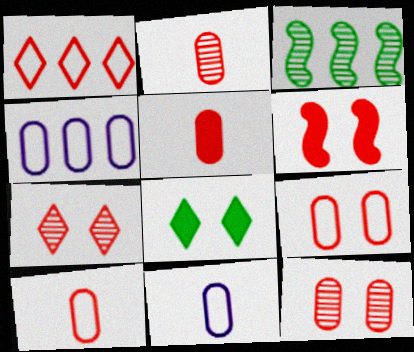[[1, 2, 6], 
[2, 5, 10], 
[6, 7, 9]]